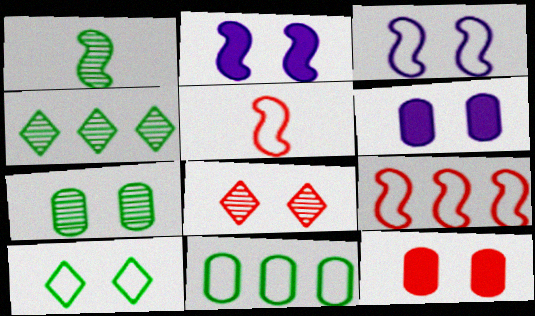[[1, 2, 9], 
[1, 4, 7], 
[4, 5, 6]]